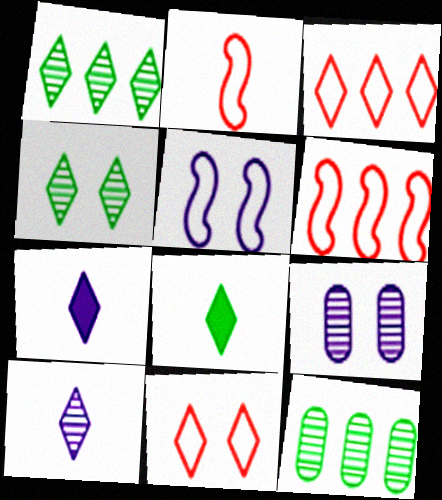[[1, 7, 11], 
[3, 4, 7], 
[6, 8, 9]]